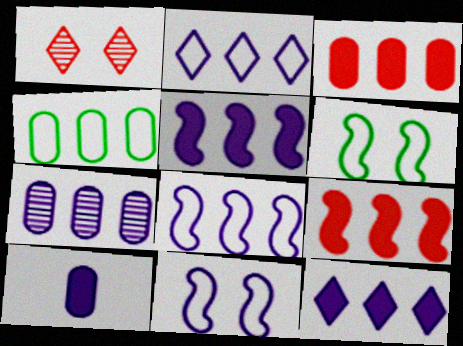[[2, 5, 7], 
[3, 4, 7], 
[7, 8, 12]]